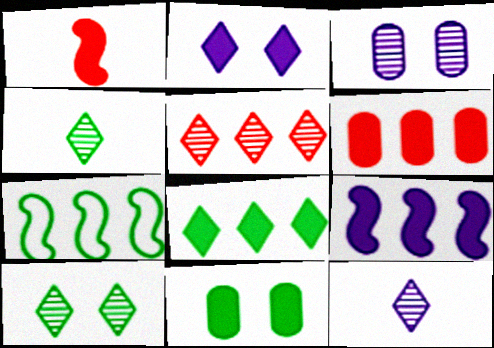[[4, 7, 11], 
[5, 10, 12], 
[6, 8, 9]]